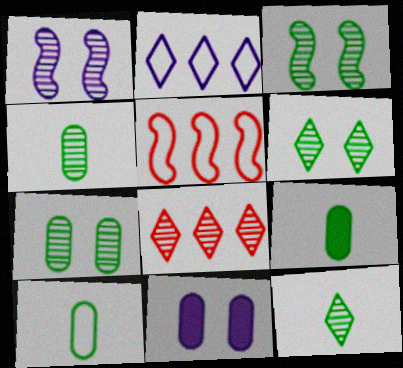[[1, 4, 8], 
[3, 6, 7], 
[4, 9, 10], 
[5, 11, 12]]